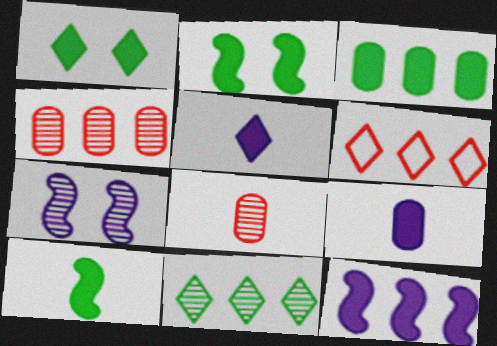[[1, 3, 10], 
[7, 8, 11]]